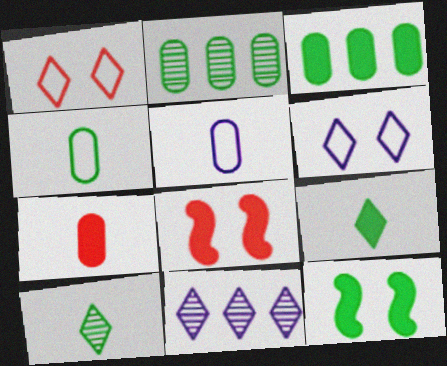[[1, 9, 11], 
[3, 9, 12], 
[4, 8, 11]]